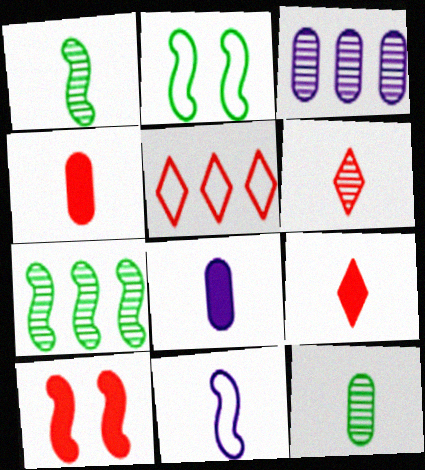[[2, 3, 9], 
[7, 10, 11], 
[9, 11, 12]]